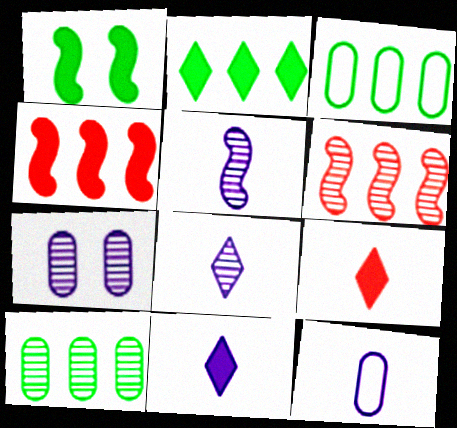[[5, 11, 12]]